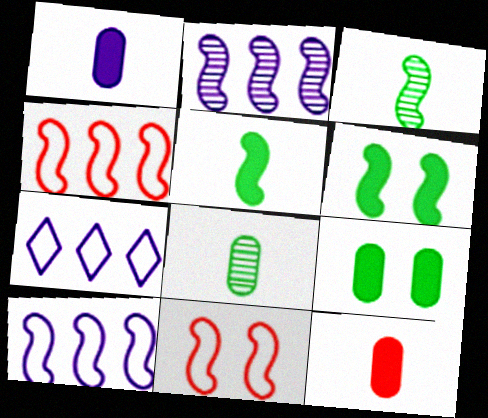[[2, 5, 11]]